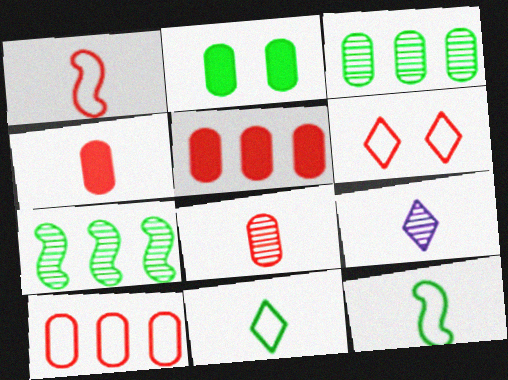[[1, 6, 10], 
[2, 7, 11], 
[4, 9, 12]]